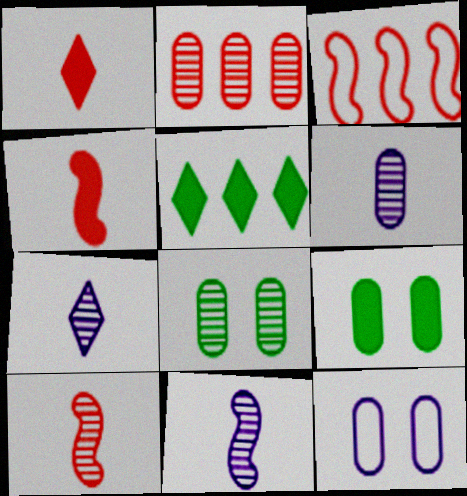[[2, 6, 8], 
[3, 7, 9], 
[5, 10, 12], 
[6, 7, 11]]